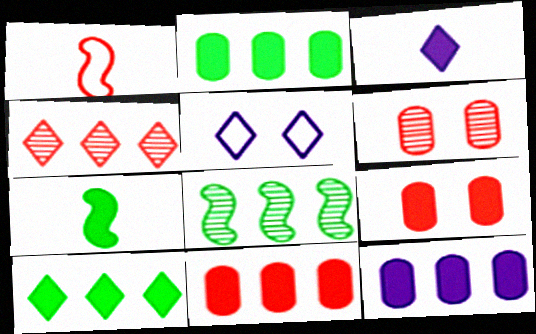[[1, 4, 9], 
[2, 11, 12]]